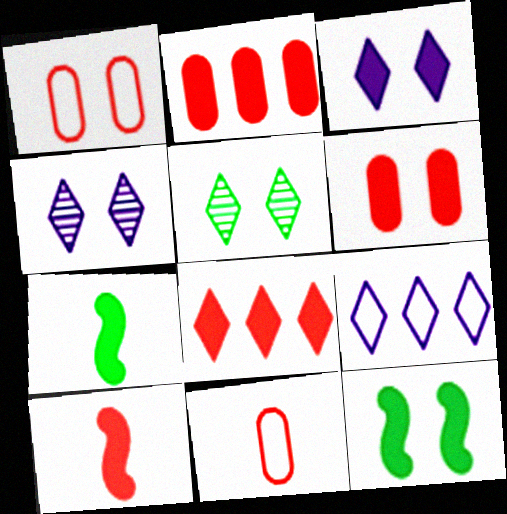[[1, 4, 12], 
[2, 3, 7], 
[3, 6, 12], 
[6, 8, 10]]